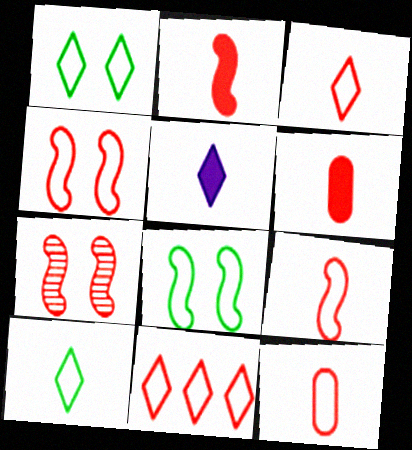[[3, 9, 12], 
[4, 11, 12], 
[6, 7, 11]]